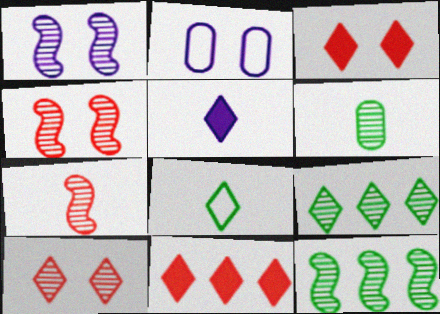[[1, 7, 12]]